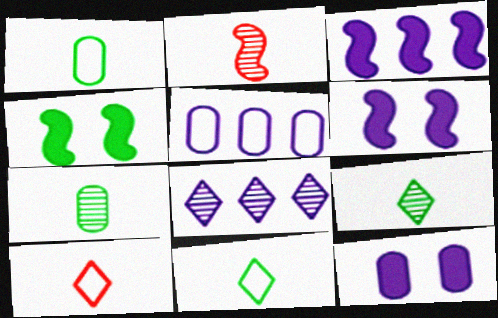[[3, 5, 8]]